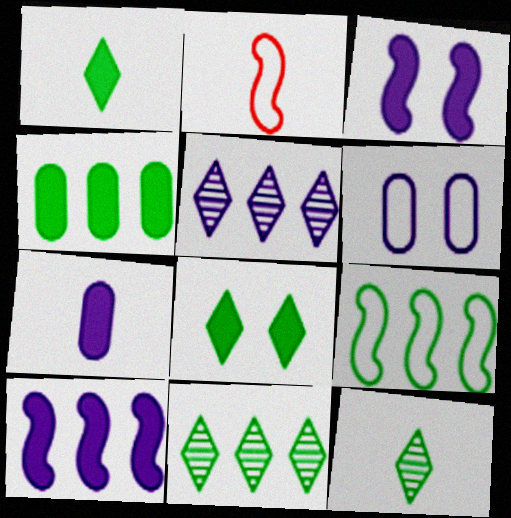[[2, 7, 12], 
[4, 9, 11]]